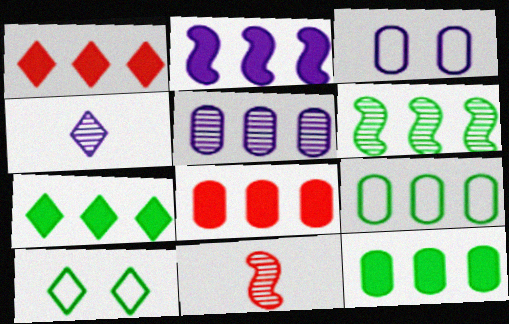[[1, 2, 12], 
[1, 4, 10], 
[2, 3, 4], 
[2, 7, 8], 
[3, 7, 11], 
[5, 8, 9], 
[6, 7, 9]]